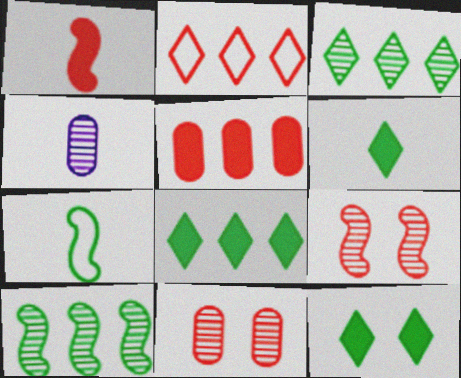[[1, 2, 11], 
[3, 4, 9], 
[6, 8, 12]]